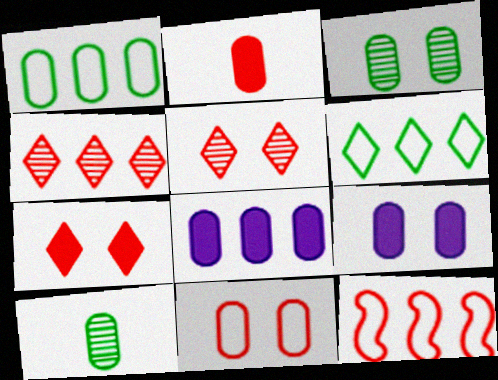[[2, 5, 12], 
[3, 9, 11], 
[8, 10, 11]]